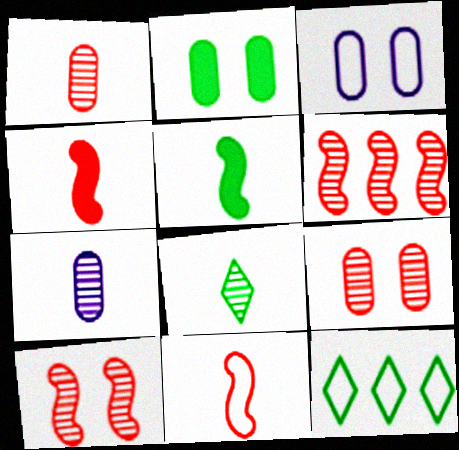[[2, 3, 9], 
[3, 11, 12]]